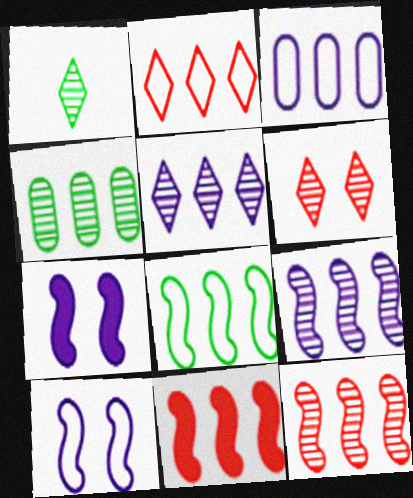[[1, 5, 6], 
[2, 3, 8], 
[4, 5, 12], 
[8, 9, 11]]